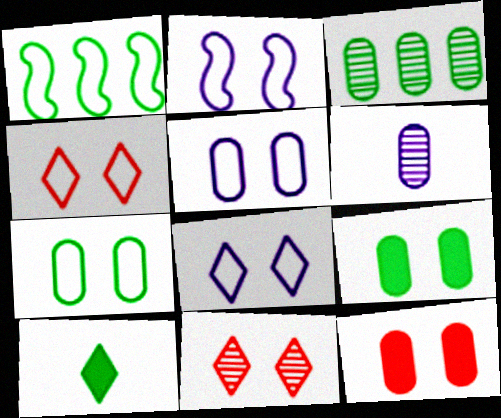[[2, 4, 7], 
[2, 5, 8], 
[2, 9, 11]]